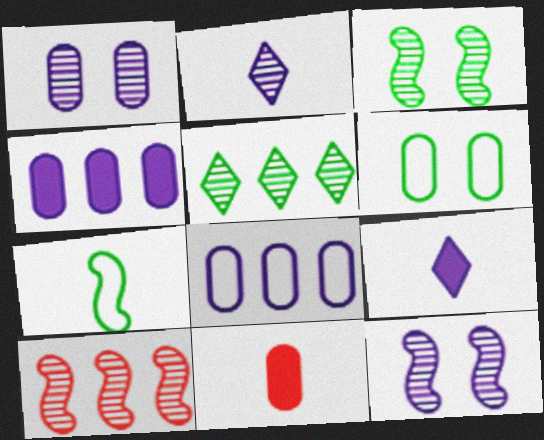[[2, 7, 11], 
[6, 9, 10], 
[8, 9, 12]]